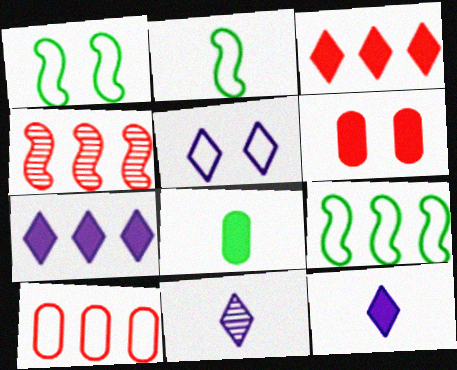[[1, 2, 9], 
[2, 5, 10], 
[3, 4, 10], 
[4, 5, 8], 
[5, 7, 11], 
[6, 9, 11]]